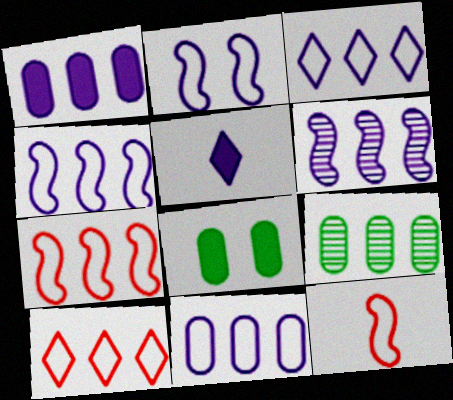[[1, 3, 6], 
[3, 4, 11]]